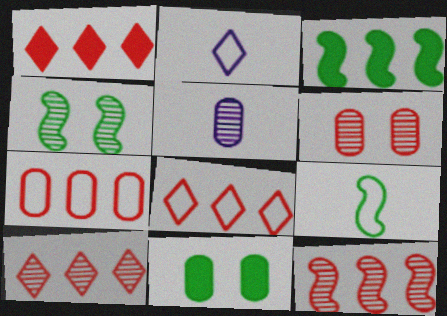[[1, 7, 12], 
[1, 8, 10], 
[2, 3, 6], 
[2, 11, 12], 
[3, 4, 9], 
[4, 5, 10], 
[5, 7, 11]]